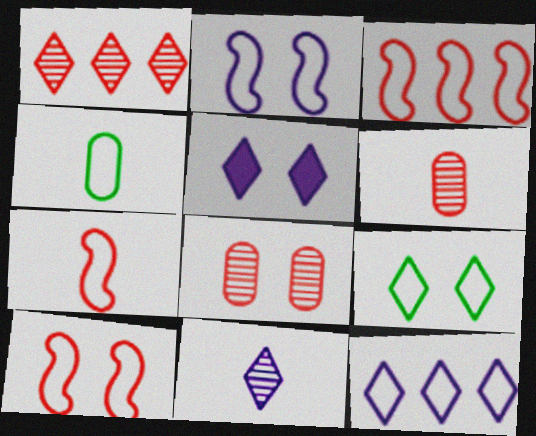[[3, 7, 10], 
[4, 10, 12], 
[5, 11, 12]]